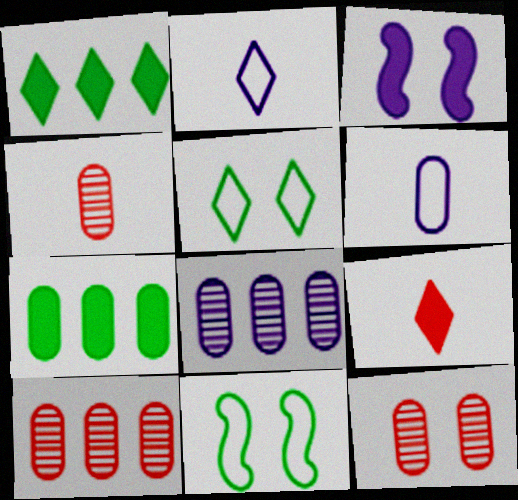[[2, 3, 8], 
[3, 5, 12], 
[3, 7, 9], 
[4, 10, 12], 
[6, 7, 12], 
[8, 9, 11]]